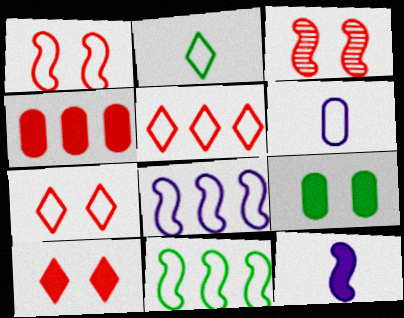[[3, 11, 12], 
[6, 7, 11]]